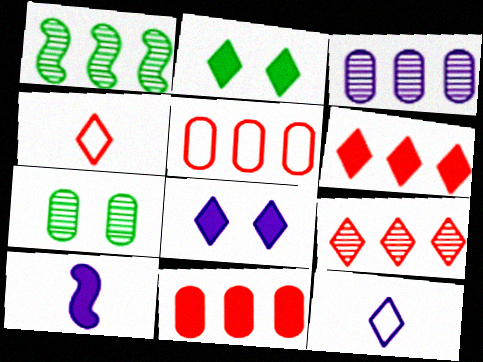[[1, 3, 9], 
[2, 9, 12], 
[2, 10, 11]]